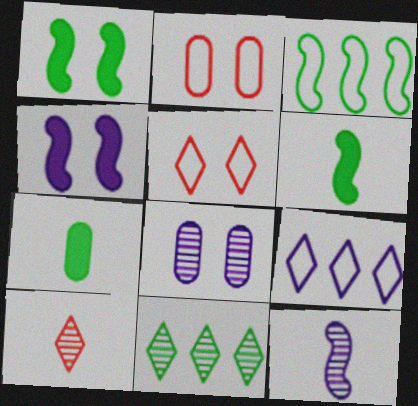[[1, 5, 8]]